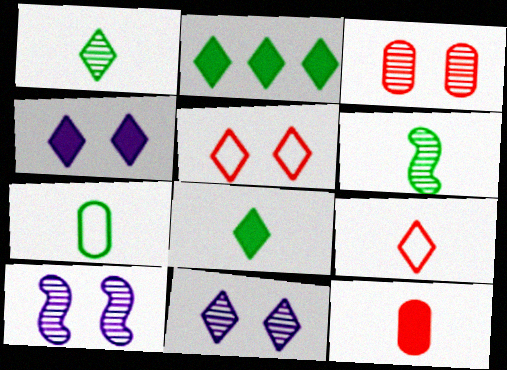[[2, 9, 11], 
[6, 7, 8]]